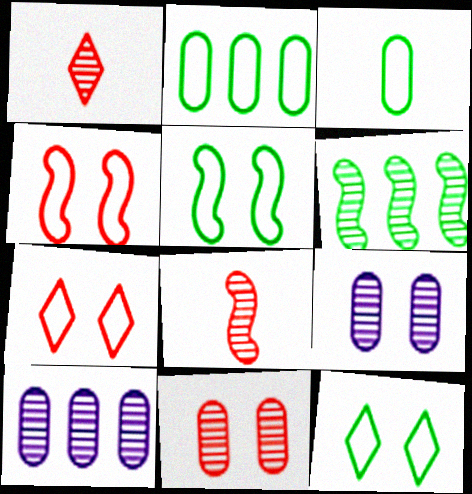[[1, 6, 9]]